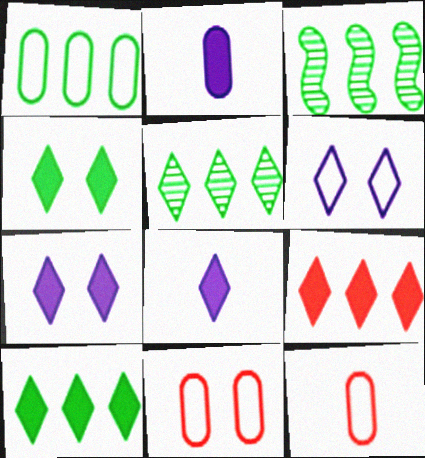[[1, 3, 10], 
[3, 7, 12], 
[3, 8, 11], 
[4, 8, 9]]